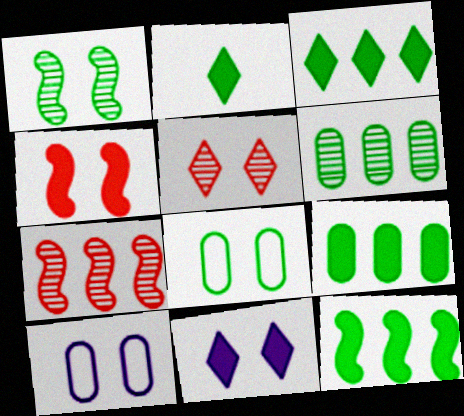[[2, 7, 10], 
[3, 9, 12]]